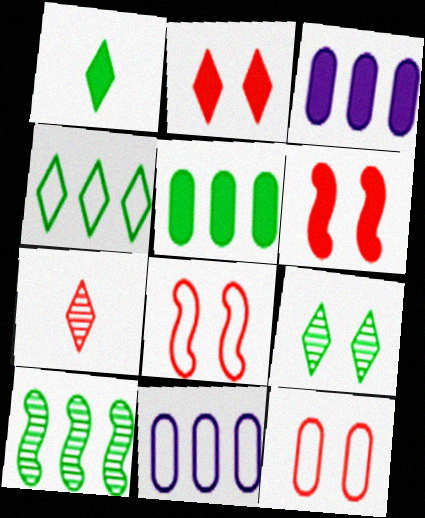[[1, 3, 6], 
[1, 4, 9], 
[4, 5, 10]]